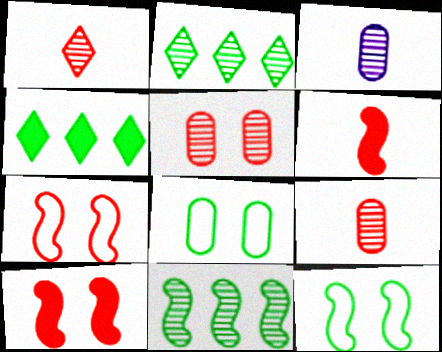[[3, 4, 7]]